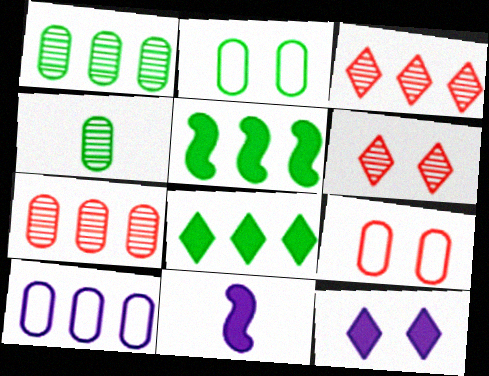[[2, 3, 11], 
[3, 5, 10]]